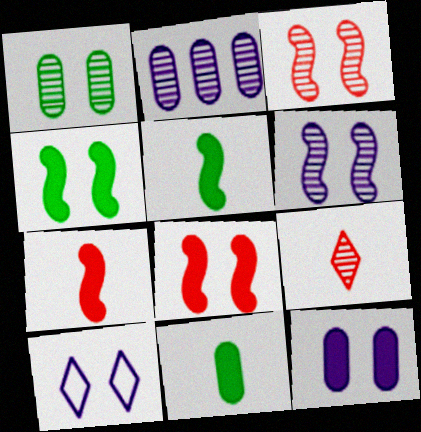[[1, 8, 10], 
[6, 10, 12]]